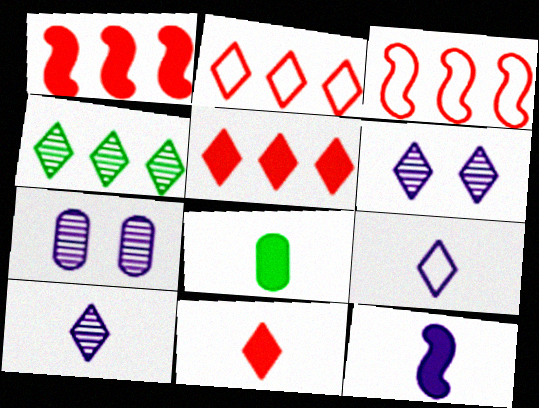[[3, 6, 8], 
[8, 11, 12]]